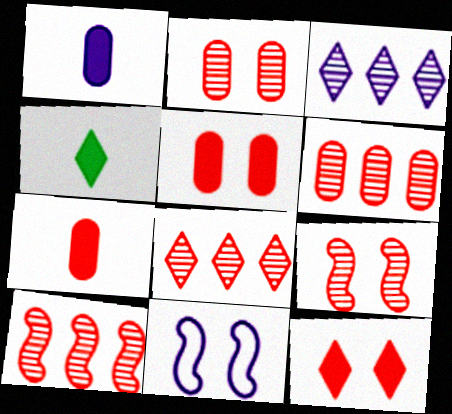[[1, 3, 11], 
[4, 6, 11], 
[6, 8, 10]]